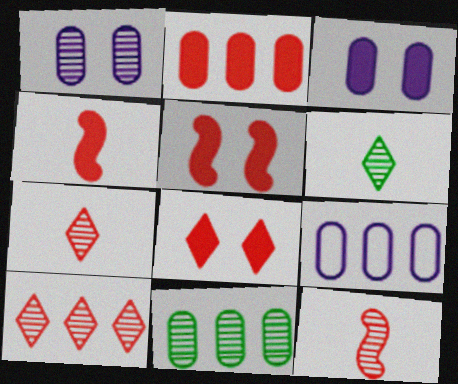[[2, 4, 8], 
[2, 9, 11], 
[5, 6, 9]]